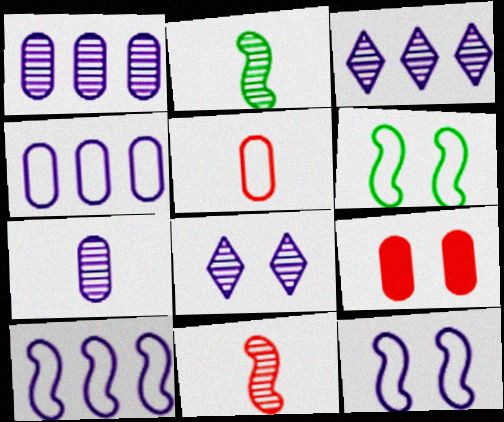[[6, 8, 9]]